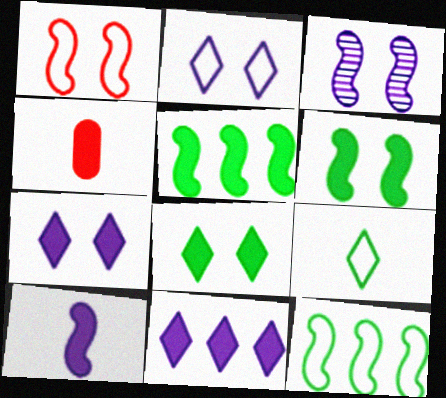[[1, 3, 6], 
[4, 5, 7], 
[4, 6, 11]]